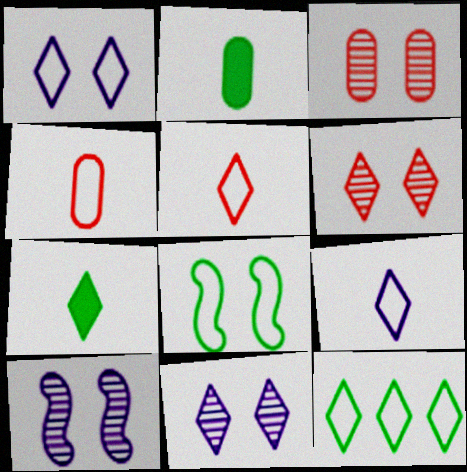[[1, 5, 12]]